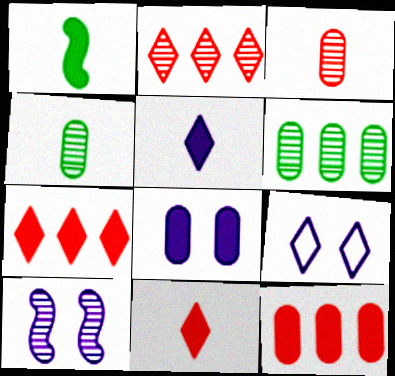[[1, 7, 8], 
[2, 4, 10], 
[8, 9, 10]]